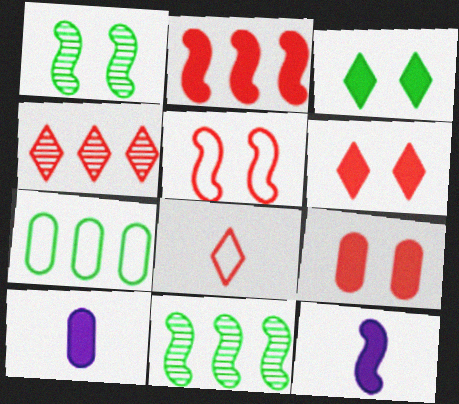[[2, 3, 10], 
[4, 6, 8], 
[5, 11, 12]]